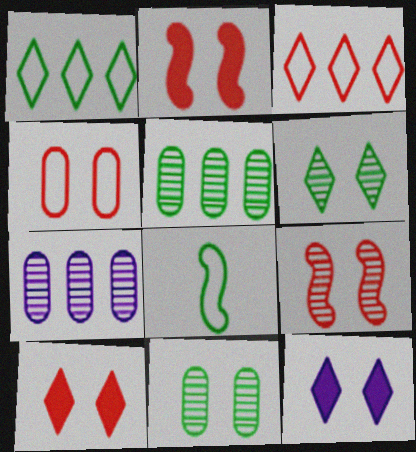[[4, 9, 10], 
[7, 8, 10]]